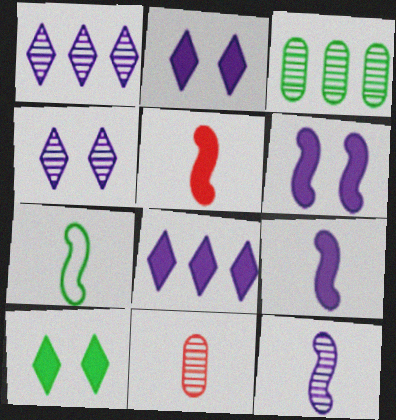[[3, 7, 10], 
[5, 7, 12]]